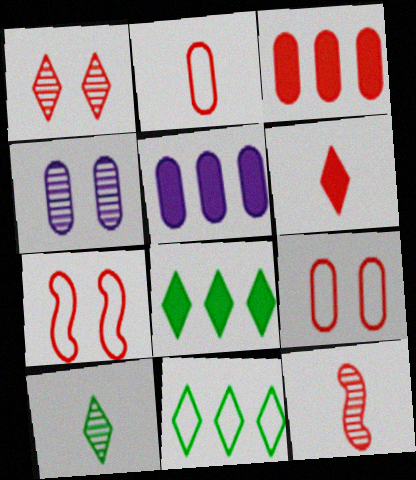[[2, 6, 12], 
[5, 7, 10]]